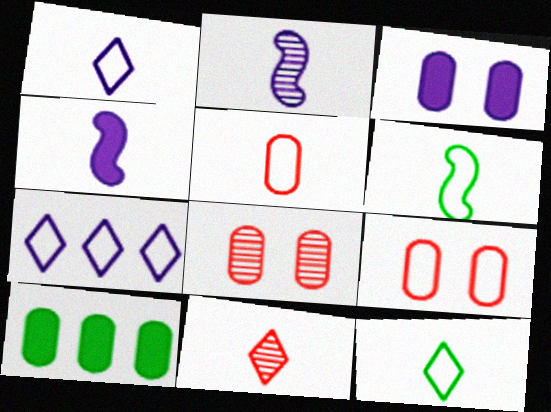[[1, 5, 6], 
[2, 3, 7], 
[6, 7, 9]]